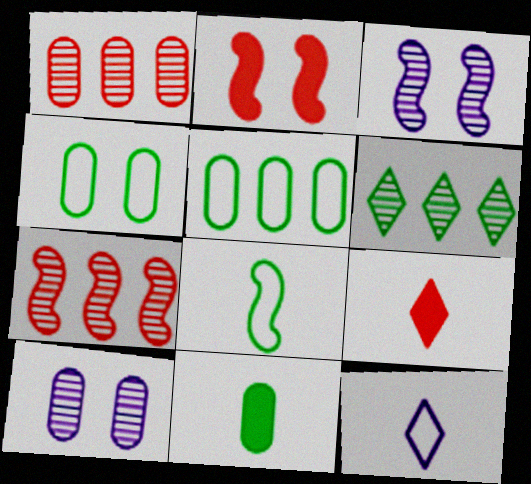[[3, 5, 9]]